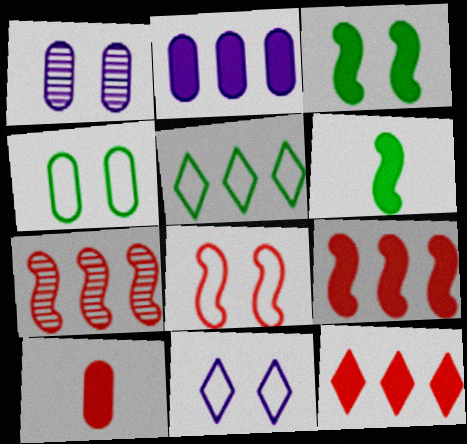[[2, 5, 7], 
[4, 8, 11]]